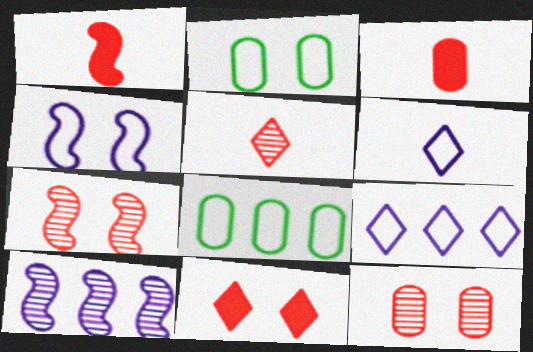[]